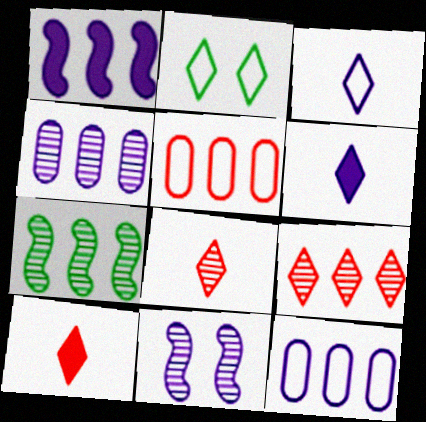[[2, 6, 9], 
[4, 7, 9], 
[6, 11, 12]]